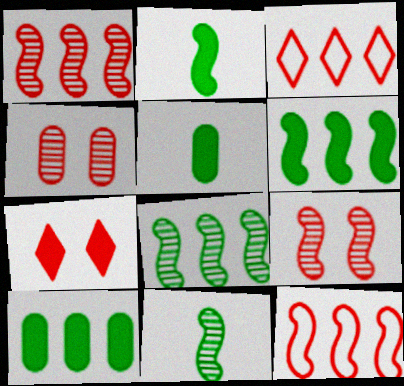[]